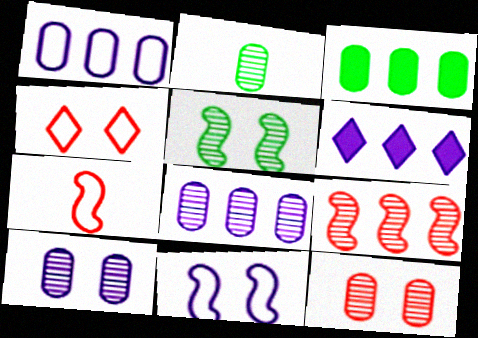[[2, 8, 12]]